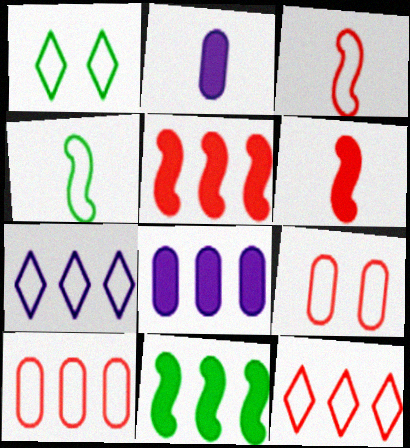[[3, 9, 12], 
[4, 7, 9]]